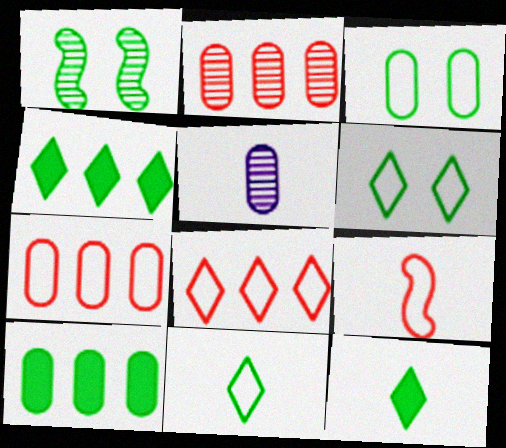[[1, 10, 11], 
[5, 9, 12]]